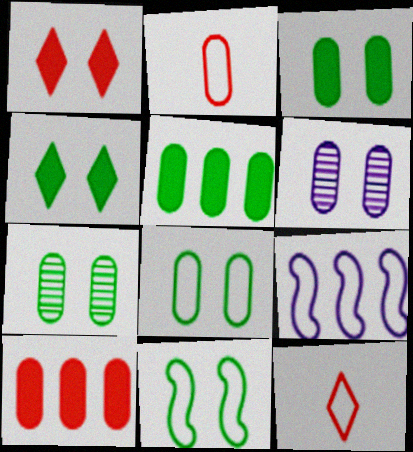[[1, 6, 11], 
[2, 5, 6], 
[3, 7, 8], 
[4, 7, 11], 
[8, 9, 12]]